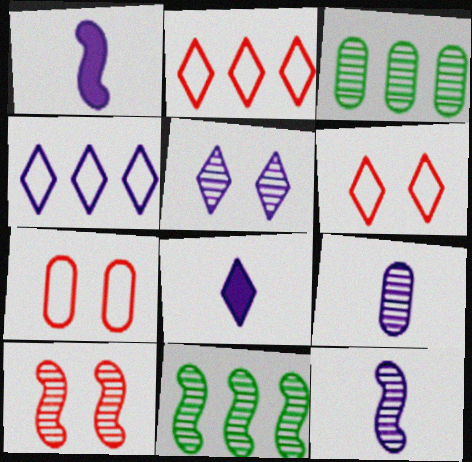[[1, 3, 6], 
[4, 5, 8], 
[7, 8, 11], 
[10, 11, 12]]